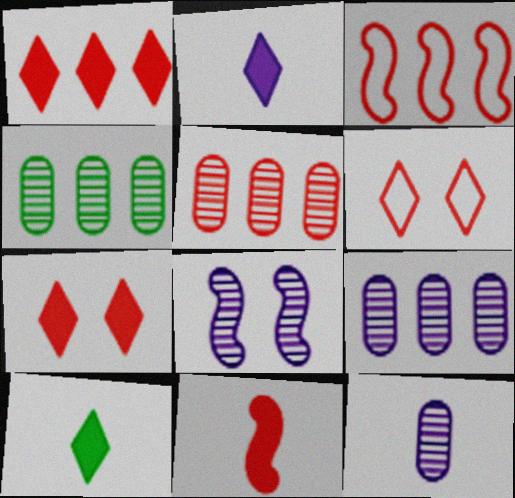[[1, 3, 5], 
[4, 5, 9], 
[5, 6, 11]]